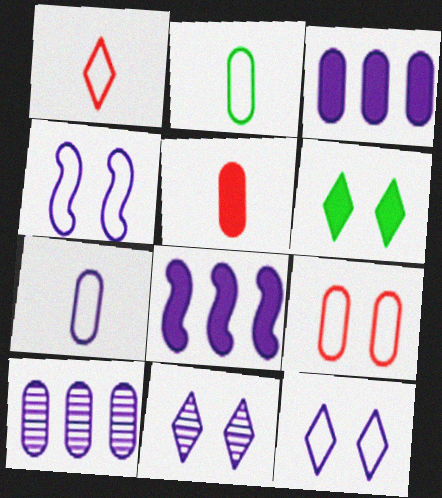[[5, 6, 8], 
[7, 8, 11]]